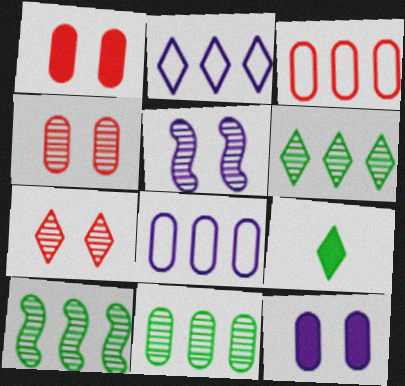[[2, 7, 9], 
[3, 5, 9], 
[6, 10, 11]]